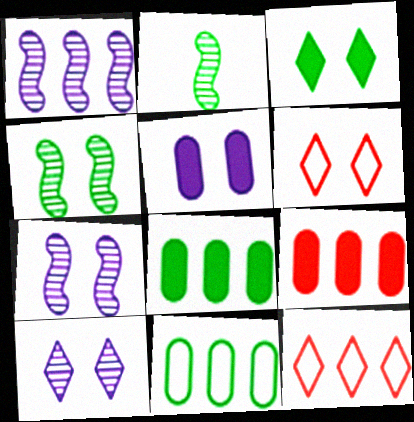[[1, 8, 12], 
[2, 3, 11], 
[2, 5, 12], 
[3, 6, 10], 
[4, 5, 6]]